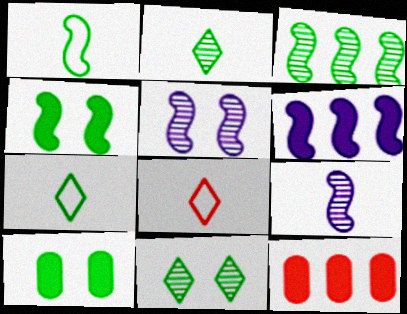[[1, 3, 4], 
[3, 7, 10], 
[5, 7, 12]]